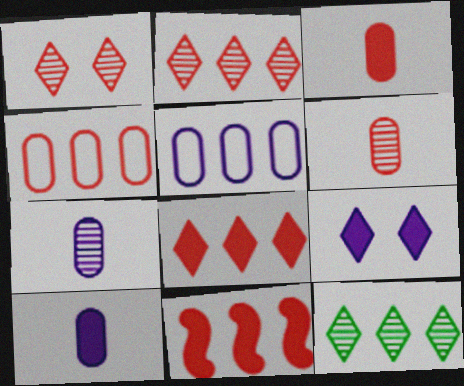[[2, 4, 11], 
[5, 11, 12]]